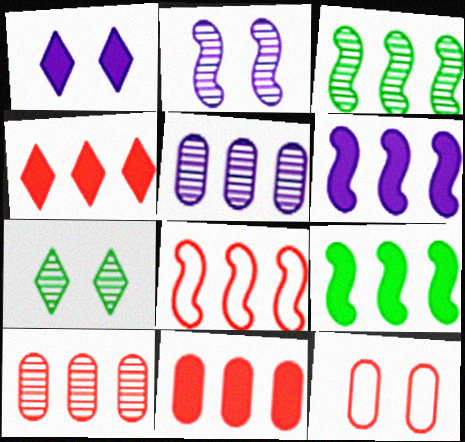[[3, 6, 8], 
[4, 8, 10]]